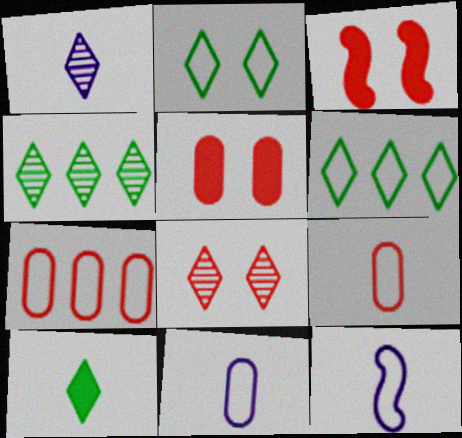[[1, 4, 8], 
[2, 4, 10], 
[2, 7, 12], 
[3, 4, 11], 
[4, 5, 12]]